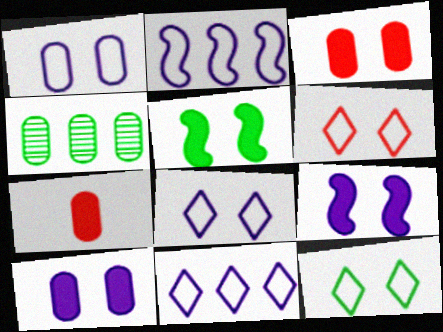[[1, 4, 7], 
[6, 8, 12]]